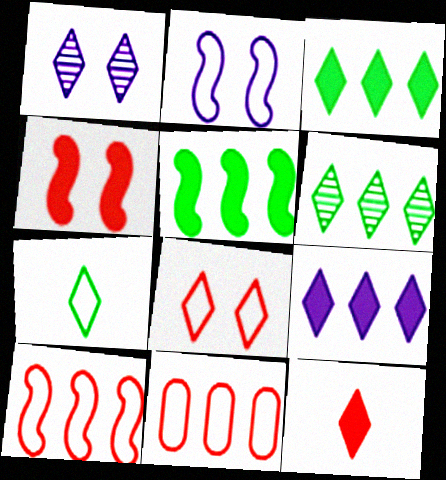[[2, 7, 11]]